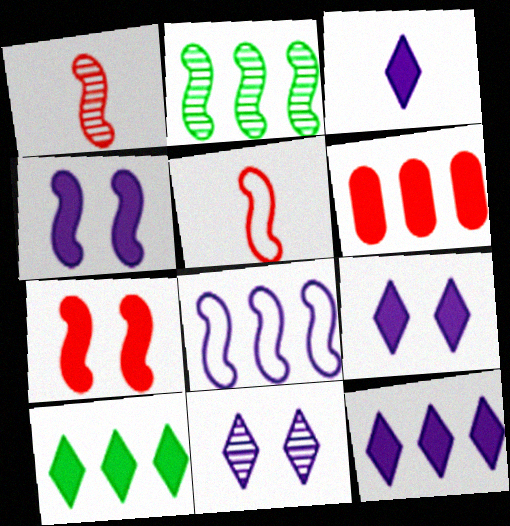[[2, 4, 5], 
[3, 9, 12]]